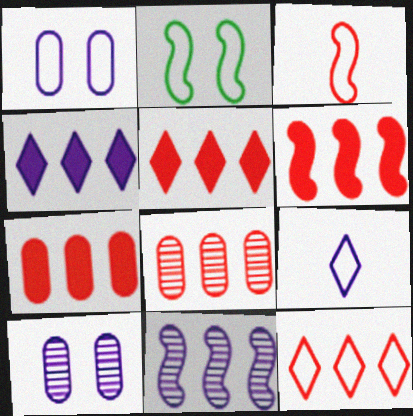[[5, 6, 7], 
[6, 8, 12]]